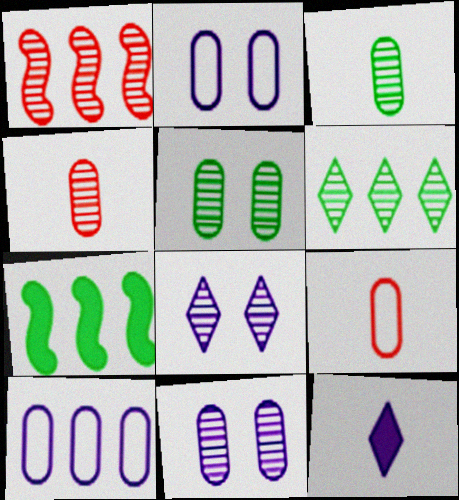[[1, 3, 8], 
[7, 8, 9]]